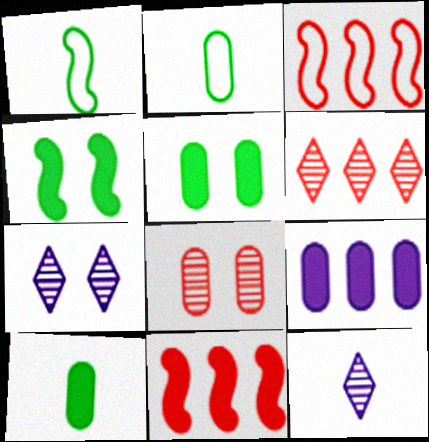[[2, 7, 11], 
[2, 8, 9], 
[3, 5, 12], 
[3, 7, 10]]